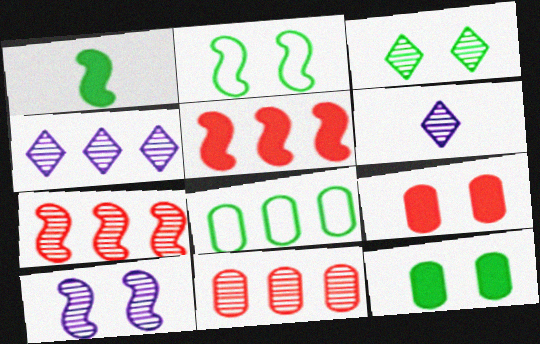[[1, 3, 8], 
[2, 3, 12], 
[4, 5, 8]]